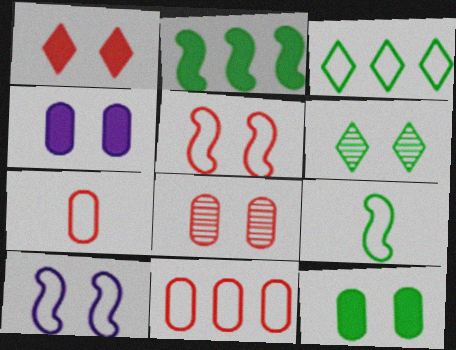[[1, 5, 8], 
[3, 7, 10], 
[4, 5, 6]]